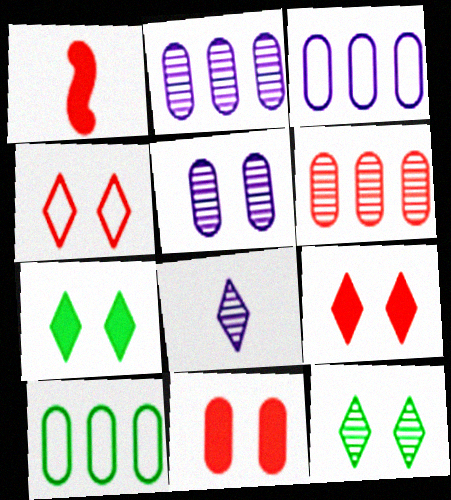[[1, 3, 12], 
[1, 4, 6]]